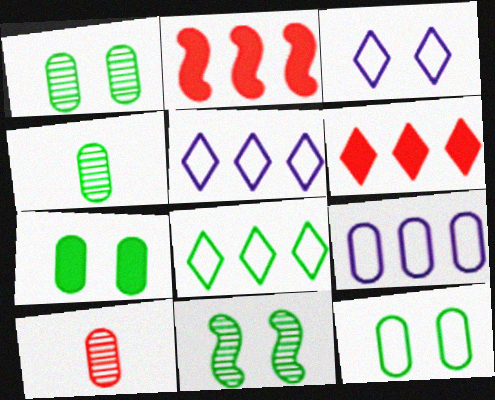[[1, 7, 12], 
[2, 3, 4], 
[7, 9, 10]]